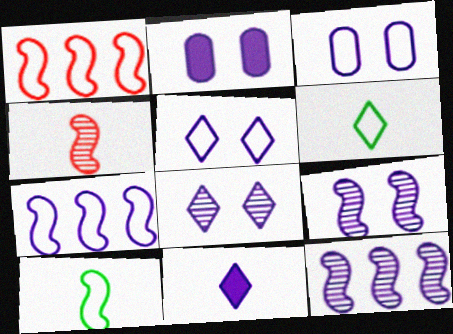[[1, 3, 6], 
[2, 5, 9], 
[3, 11, 12]]